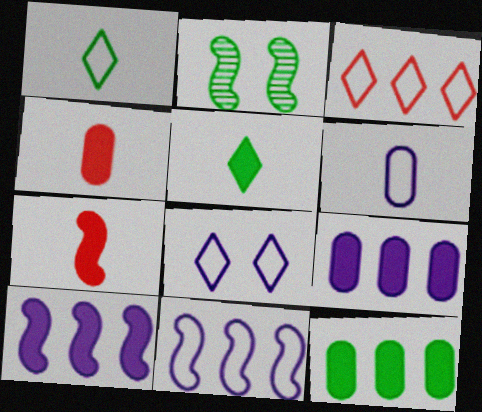[[1, 2, 12], 
[1, 3, 8], 
[2, 7, 11], 
[6, 8, 11]]